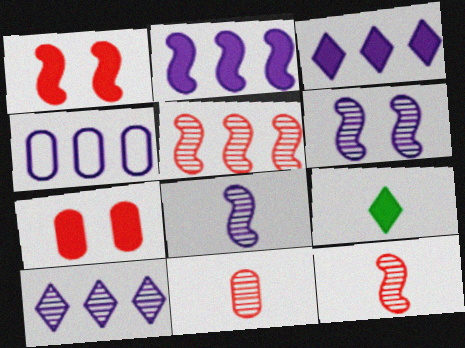[[2, 4, 10], 
[2, 7, 9]]